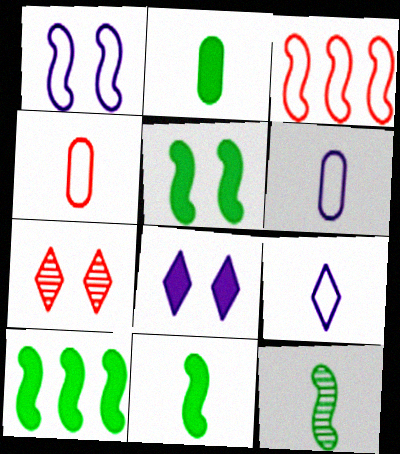[[5, 10, 11], 
[6, 7, 10]]